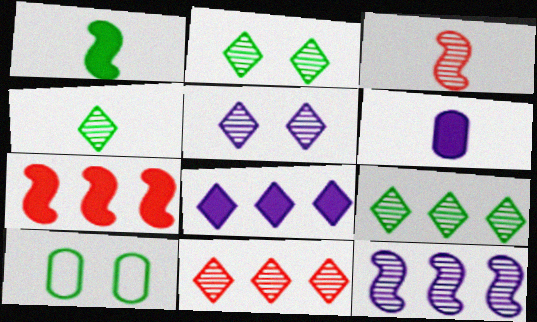[[1, 9, 10], 
[2, 4, 9], 
[3, 8, 10], 
[4, 5, 11]]